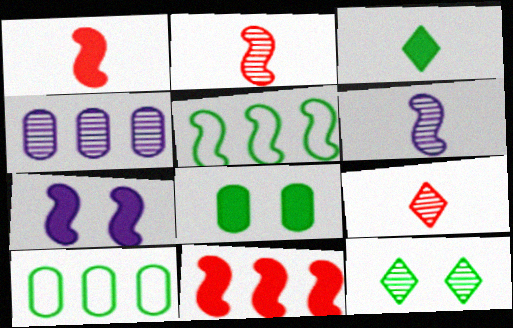[[2, 4, 12], 
[2, 5, 7], 
[7, 9, 10]]